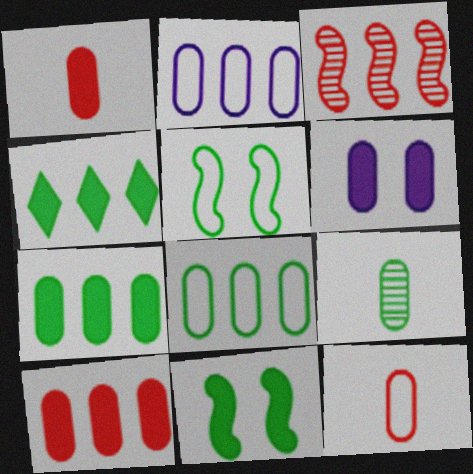[[1, 6, 7], 
[2, 3, 4], 
[4, 5, 9]]